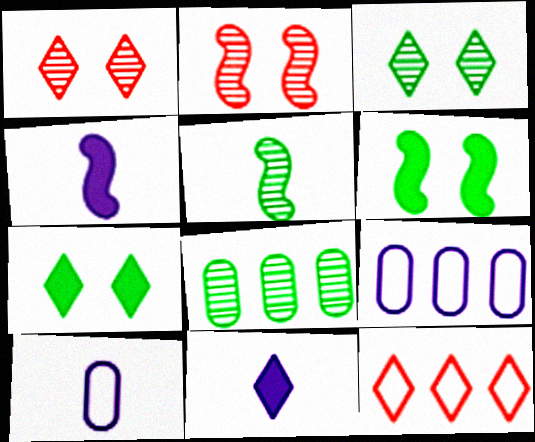[[3, 5, 8], 
[3, 11, 12]]